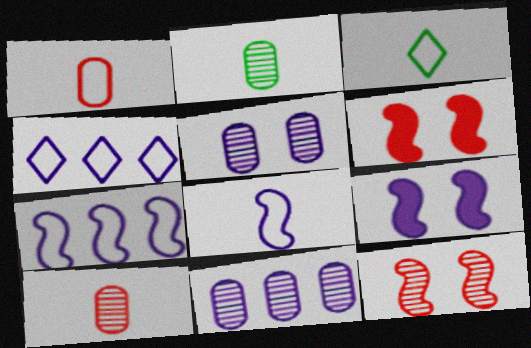[[1, 3, 8], 
[2, 4, 6], 
[3, 6, 11]]